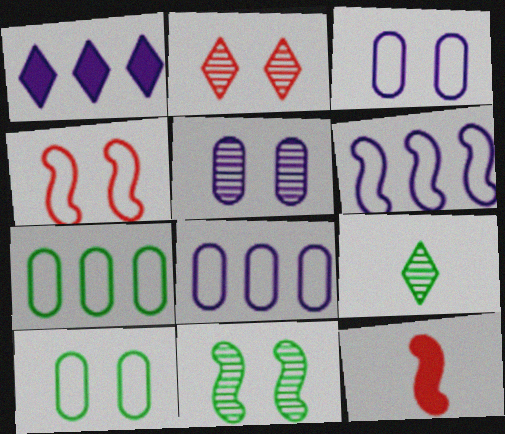[[2, 5, 11], 
[6, 11, 12]]